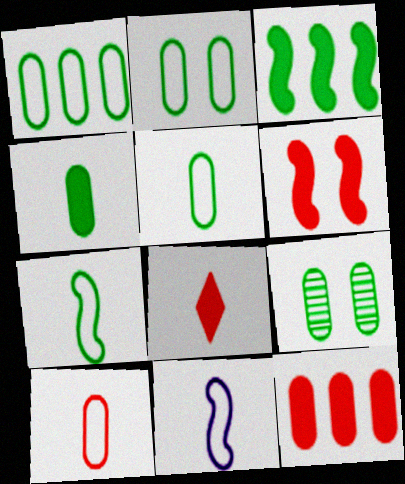[[1, 2, 5], 
[1, 4, 9], 
[6, 8, 12]]